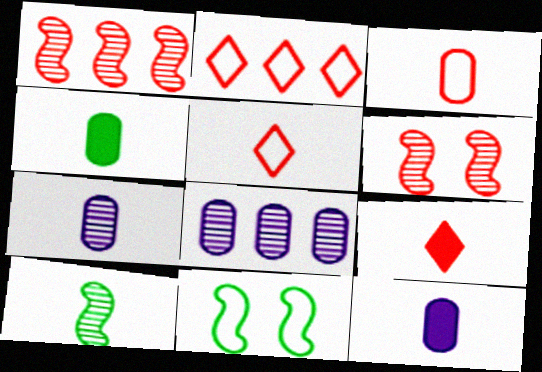[[3, 4, 7], 
[5, 10, 12], 
[8, 9, 11]]